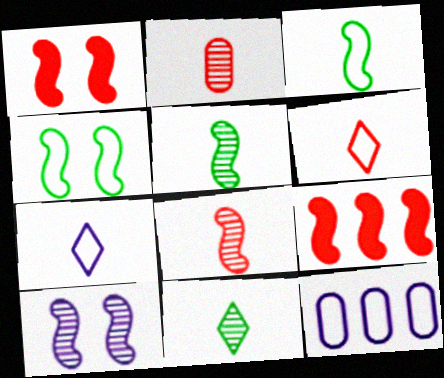[[1, 4, 10], 
[1, 11, 12], 
[3, 9, 10], 
[4, 6, 12]]